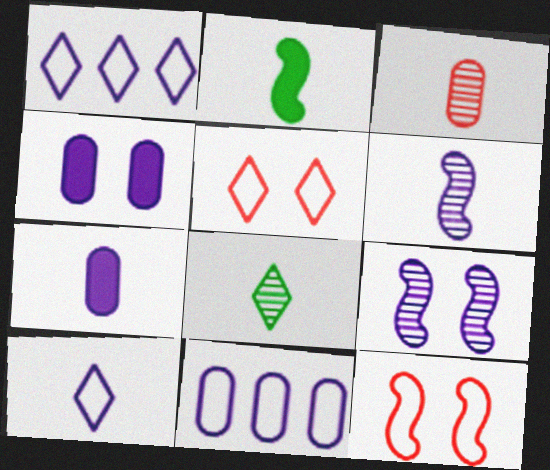[[1, 4, 6], 
[1, 7, 9], 
[2, 3, 10], 
[3, 6, 8], 
[6, 7, 10]]